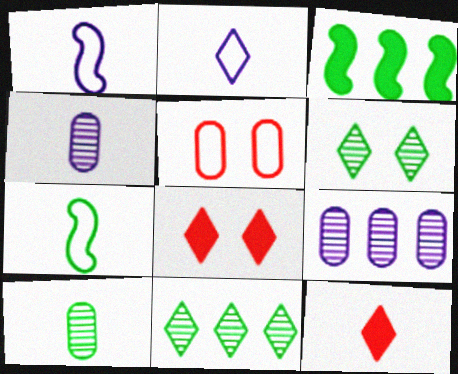[[1, 10, 12], 
[2, 8, 11], 
[4, 7, 12], 
[7, 8, 9]]